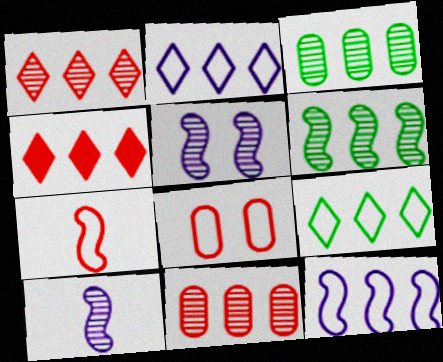[[3, 4, 12]]